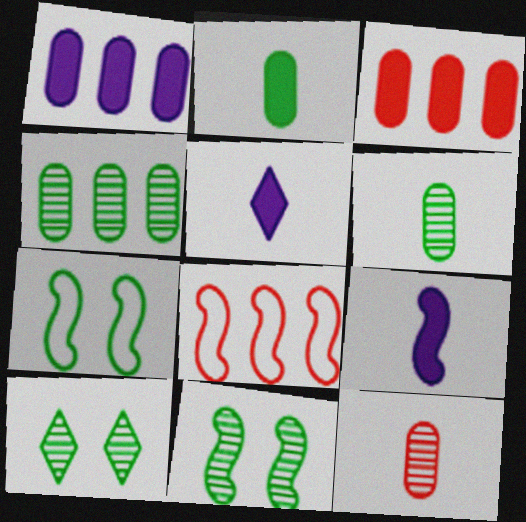[[8, 9, 11]]